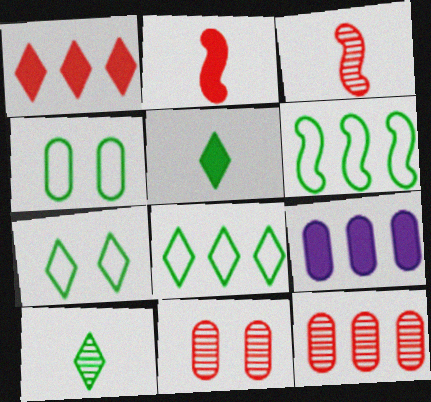[[3, 7, 9]]